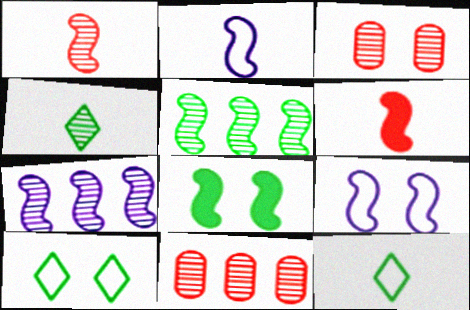[[3, 4, 7], 
[5, 6, 9]]